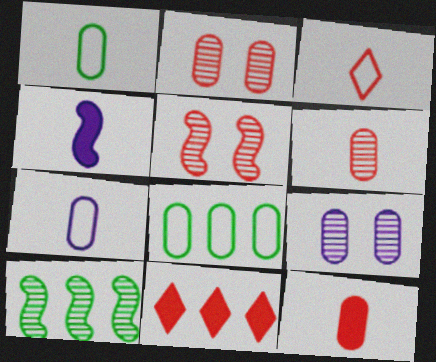[[8, 9, 12]]